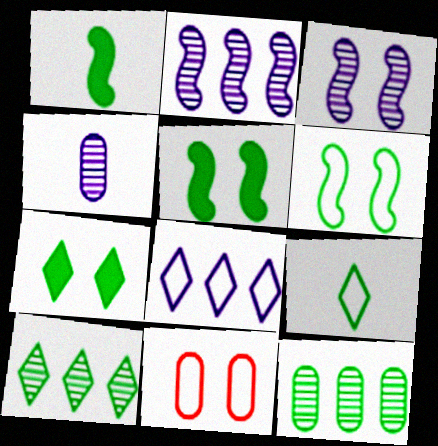[[3, 7, 11], 
[5, 9, 12], 
[7, 9, 10]]